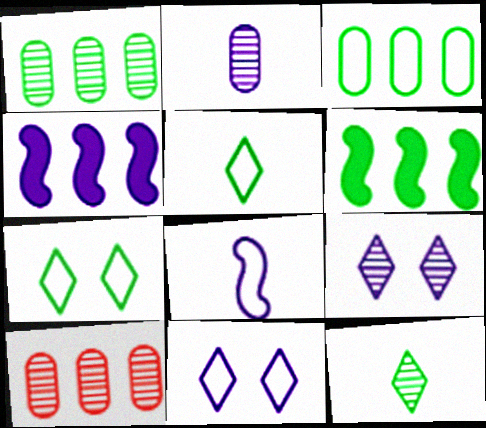[[2, 4, 11]]